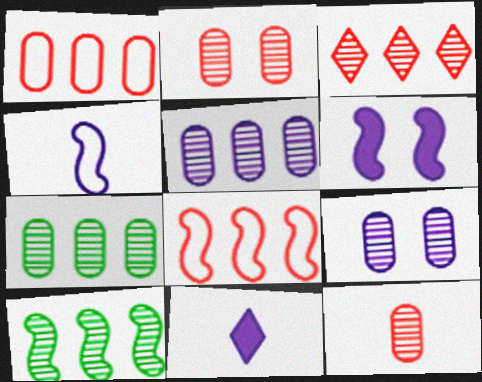[[3, 5, 10], 
[7, 9, 12]]